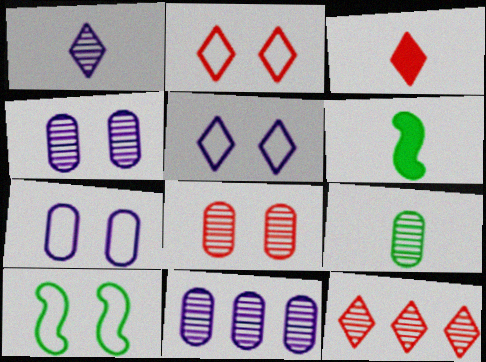[[2, 3, 12], 
[2, 6, 11], 
[2, 7, 10], 
[3, 10, 11], 
[6, 7, 12], 
[8, 9, 11]]